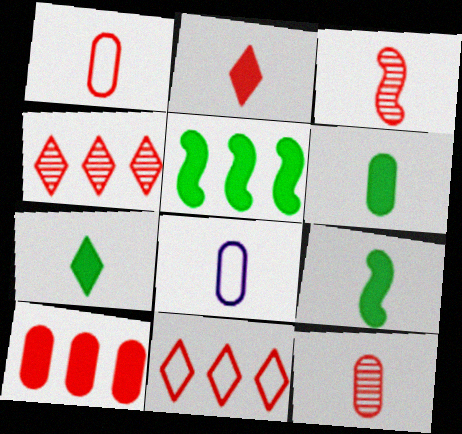[[1, 2, 3], 
[3, 7, 8], 
[6, 7, 9], 
[6, 8, 12]]